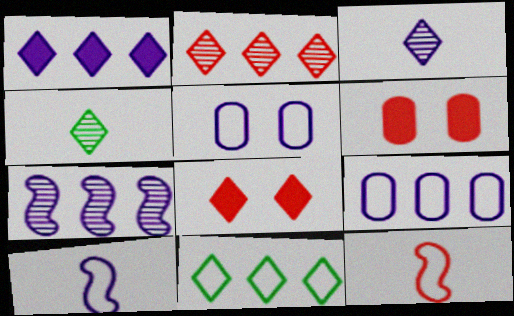[[1, 2, 11], 
[1, 7, 9], 
[2, 6, 12], 
[3, 8, 11], 
[5, 11, 12]]